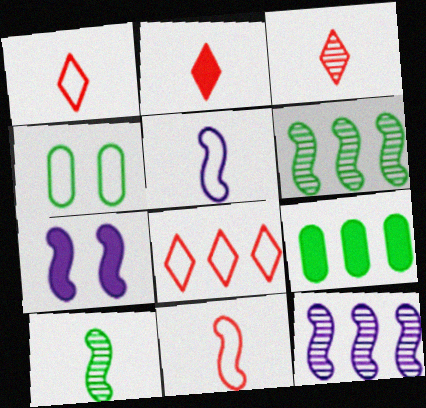[[1, 2, 3], 
[2, 4, 12], 
[2, 7, 9], 
[4, 5, 8], 
[5, 7, 12], 
[6, 7, 11], 
[8, 9, 12]]